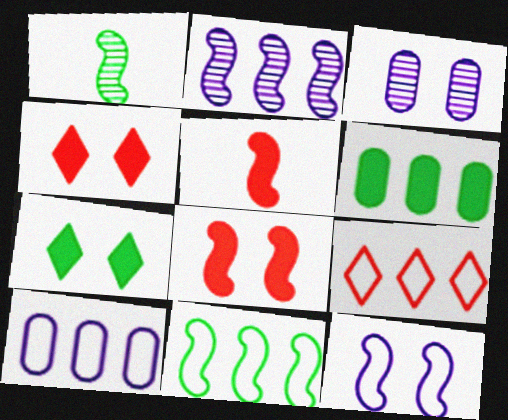[[1, 4, 10], 
[2, 6, 9], 
[9, 10, 11]]